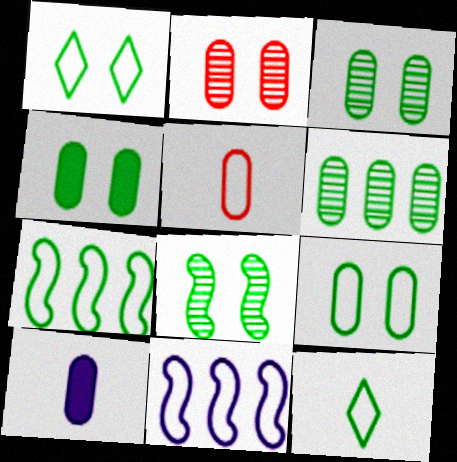[[1, 4, 8], 
[1, 5, 11], 
[3, 4, 9], 
[7, 9, 12]]